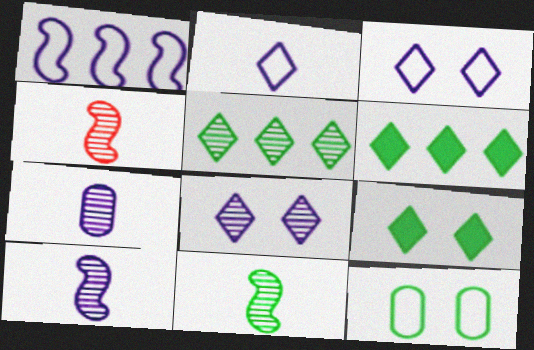[[4, 10, 11], 
[6, 11, 12]]